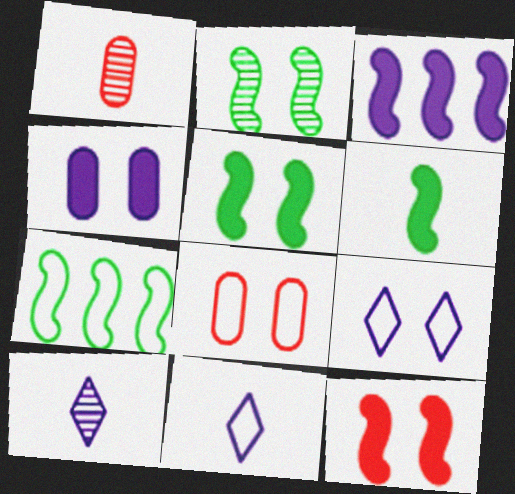[[1, 6, 11], 
[2, 6, 7], 
[3, 6, 12], 
[7, 8, 11]]